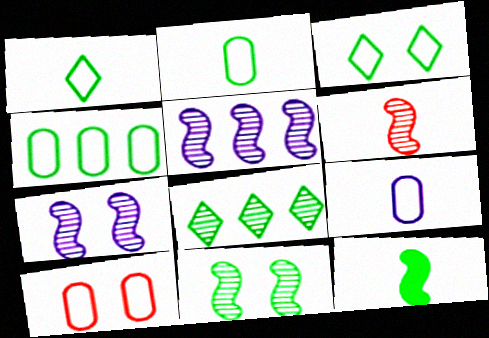[[4, 9, 10], 
[5, 6, 11]]